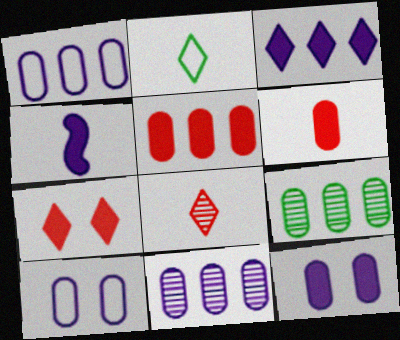[[1, 5, 9], 
[3, 4, 12], 
[6, 9, 10]]